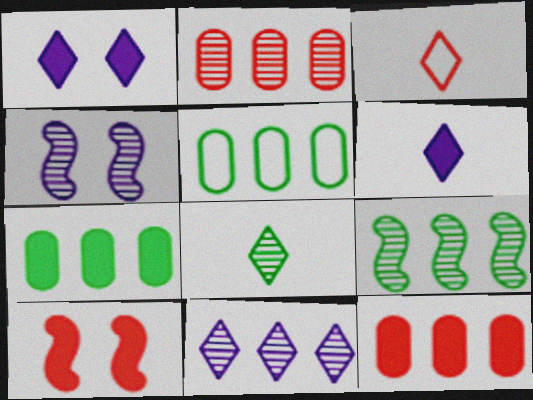[[2, 3, 10], 
[2, 4, 8], 
[2, 9, 11], 
[3, 4, 7], 
[3, 6, 8], 
[6, 7, 10]]